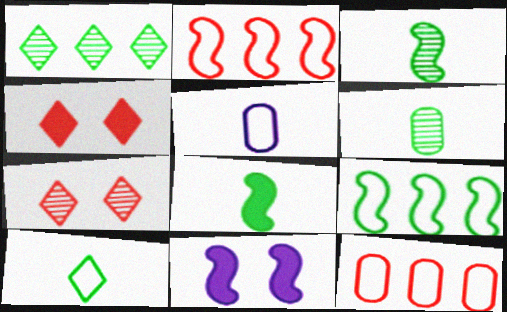[[2, 3, 11], 
[6, 8, 10]]